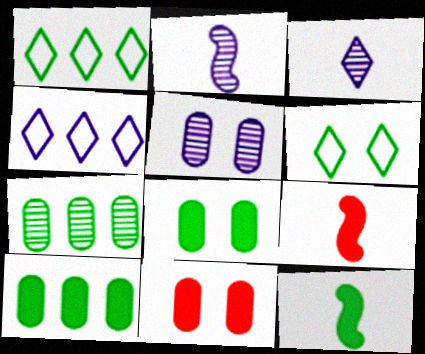[[1, 2, 11], 
[1, 5, 9], 
[6, 7, 12]]